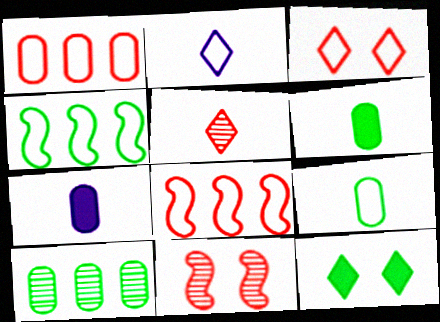[]